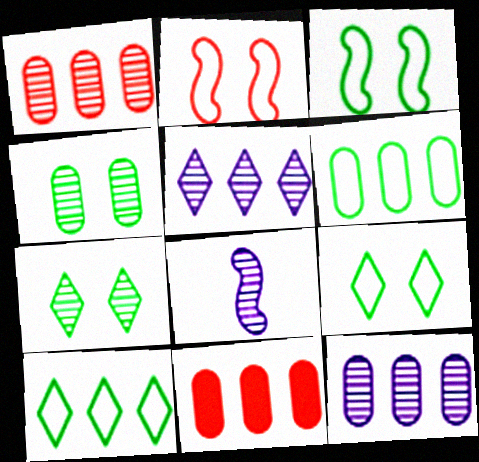[[1, 7, 8], 
[6, 11, 12], 
[8, 9, 11]]